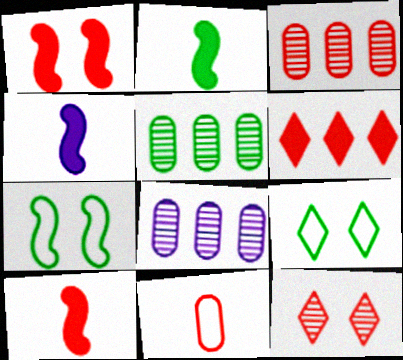[[2, 4, 10], 
[2, 5, 9], 
[3, 4, 9], 
[3, 5, 8], 
[8, 9, 10]]